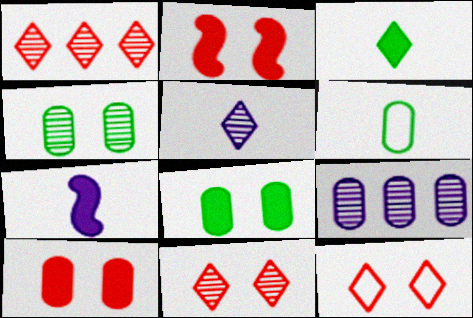[[6, 9, 10]]